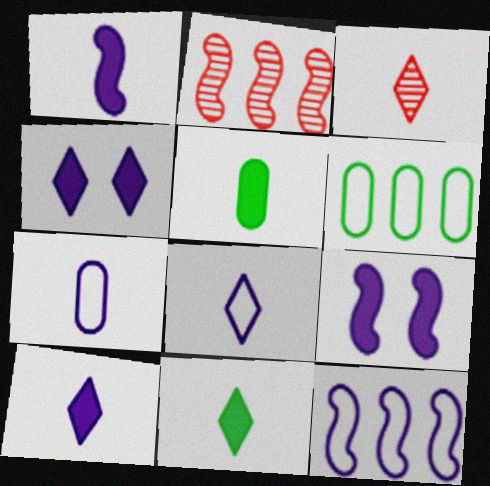[[3, 6, 9], 
[3, 8, 11]]